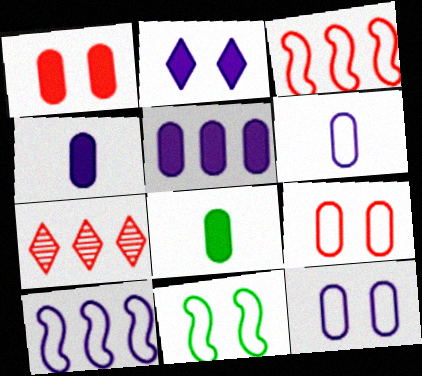[[1, 5, 8], 
[4, 7, 11]]